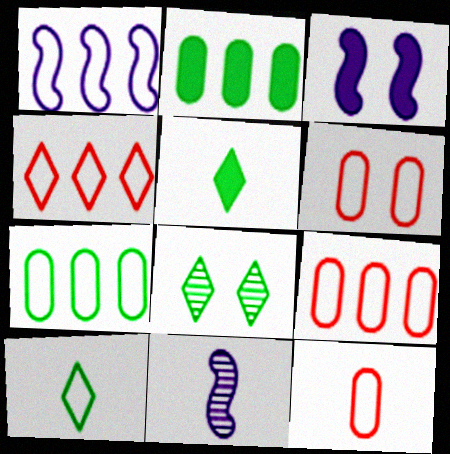[[1, 3, 11], 
[1, 4, 7], 
[1, 6, 10], 
[3, 6, 8], 
[5, 11, 12], 
[6, 9, 12]]